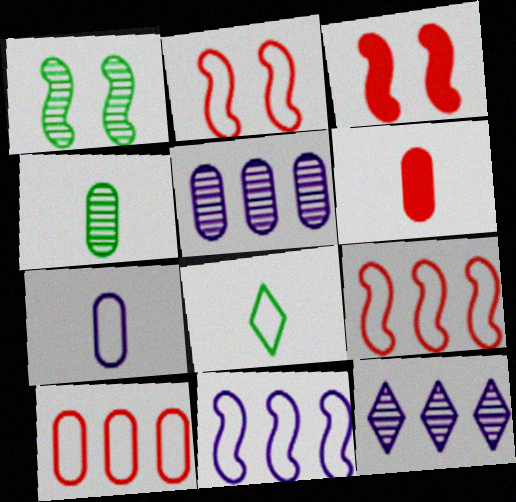[[3, 5, 8], 
[4, 6, 7]]